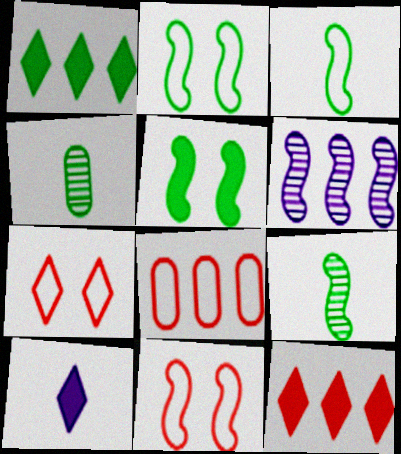[[1, 2, 4], 
[1, 6, 8]]